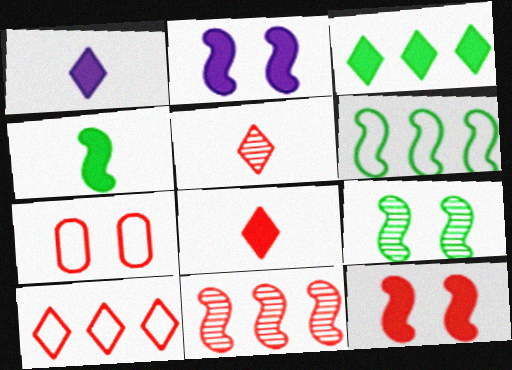[[4, 6, 9], 
[7, 8, 11]]